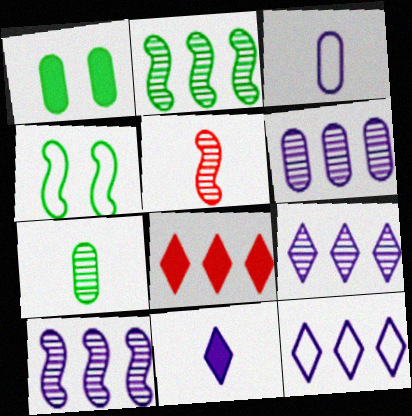[[1, 5, 12], 
[6, 9, 10]]